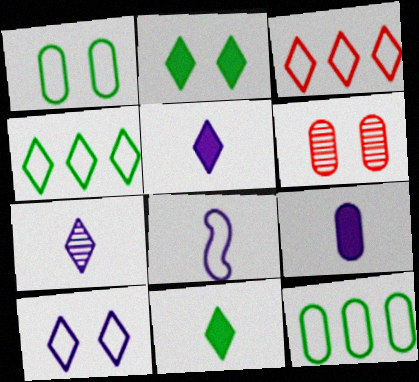[[1, 3, 8], 
[2, 3, 7], 
[6, 9, 12], 
[7, 8, 9]]